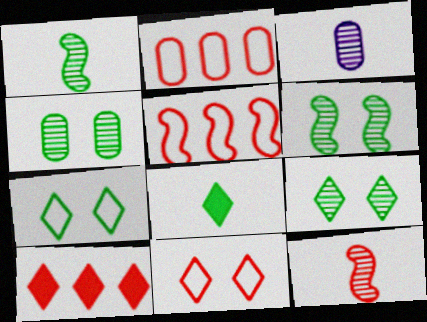[[4, 6, 9]]